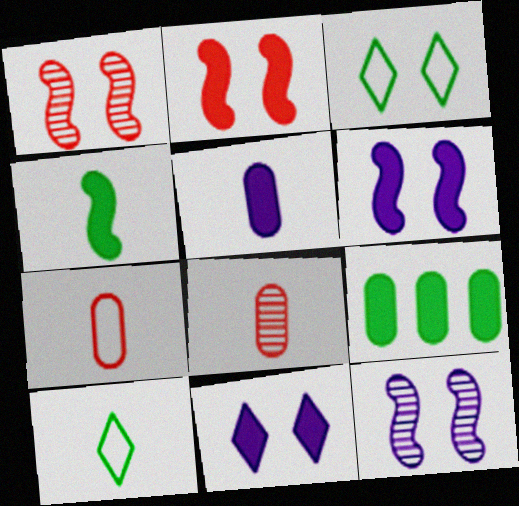[]